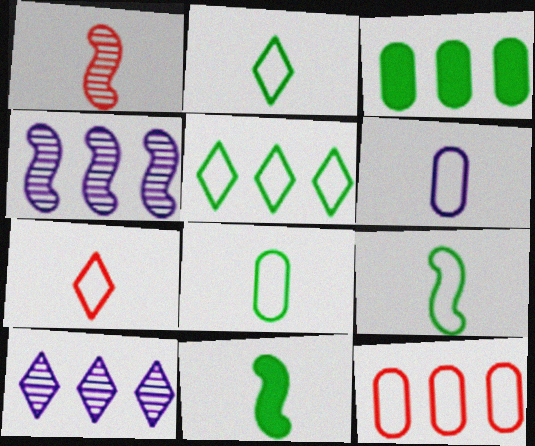[[2, 8, 9], 
[6, 7, 9]]